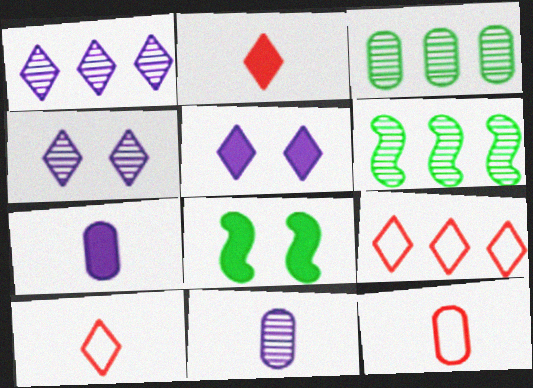[[1, 8, 12], 
[5, 6, 12], 
[8, 9, 11]]